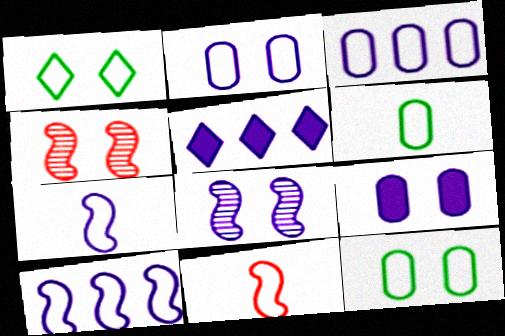[[1, 3, 11], 
[1, 4, 9], 
[4, 5, 6]]